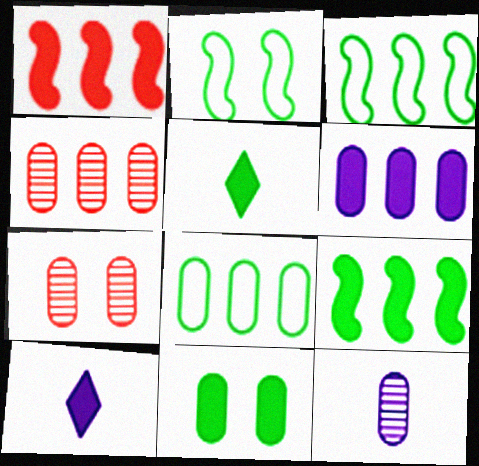[[1, 10, 11], 
[2, 4, 10], 
[3, 7, 10], 
[4, 6, 8], 
[5, 9, 11]]